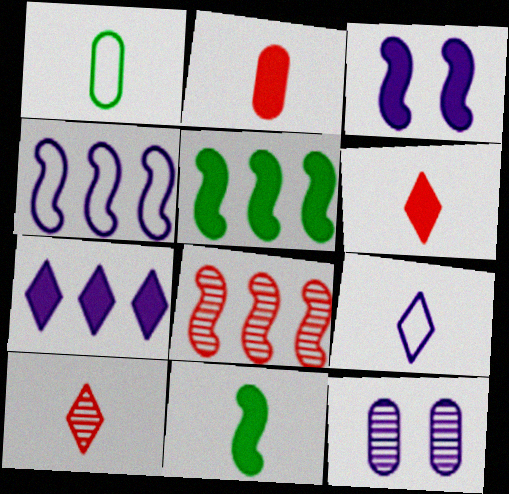[[4, 5, 8]]